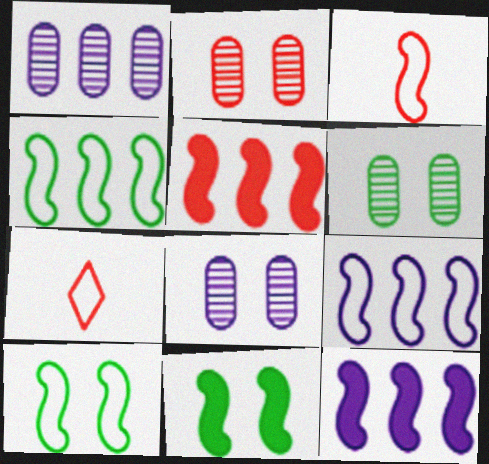[[1, 7, 11], 
[2, 5, 7], 
[2, 6, 8], 
[3, 9, 10], 
[6, 7, 12]]